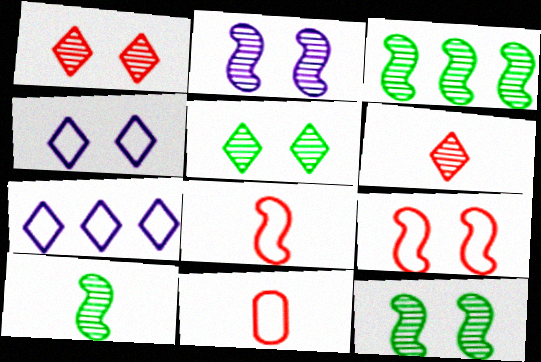[[3, 10, 12]]